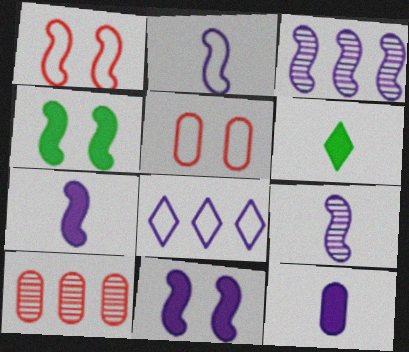[[2, 3, 11], 
[2, 7, 9], 
[3, 5, 6]]